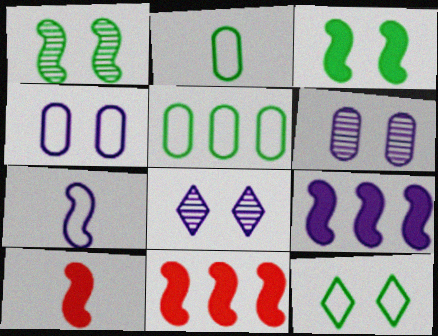[[1, 7, 11], 
[2, 8, 11], 
[3, 9, 10], 
[5, 8, 10]]